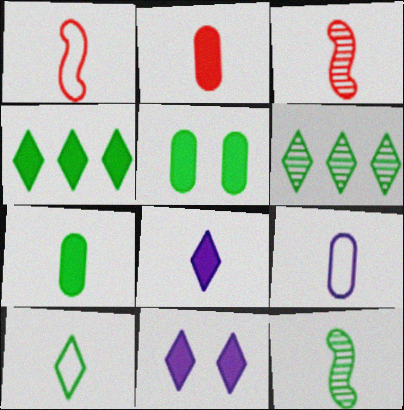[[1, 9, 10], 
[7, 10, 12]]